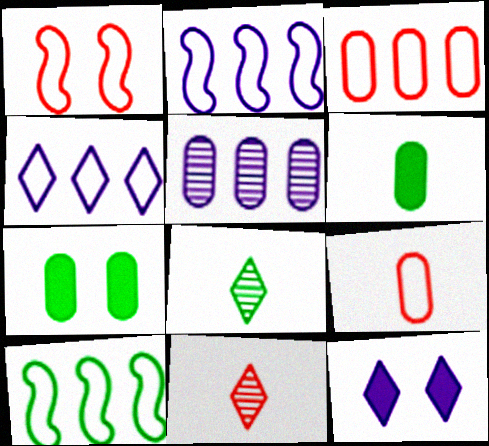[[2, 7, 11], 
[3, 4, 10], 
[5, 7, 9], 
[7, 8, 10]]